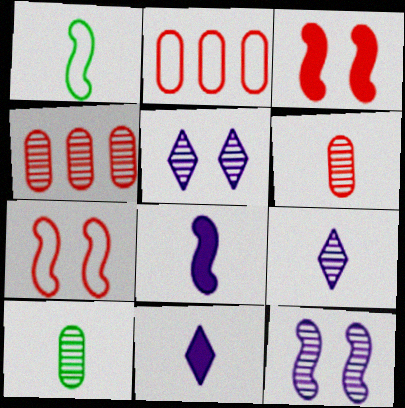[[1, 6, 11]]